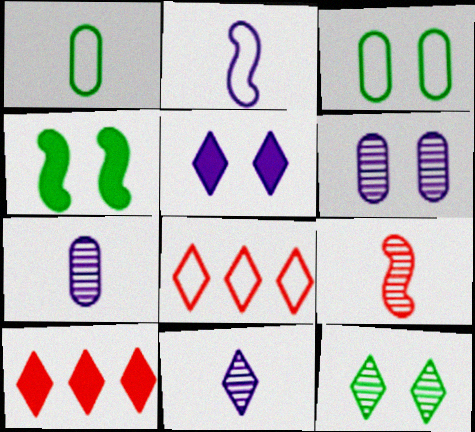[[2, 3, 8], 
[3, 4, 12], 
[4, 7, 8]]